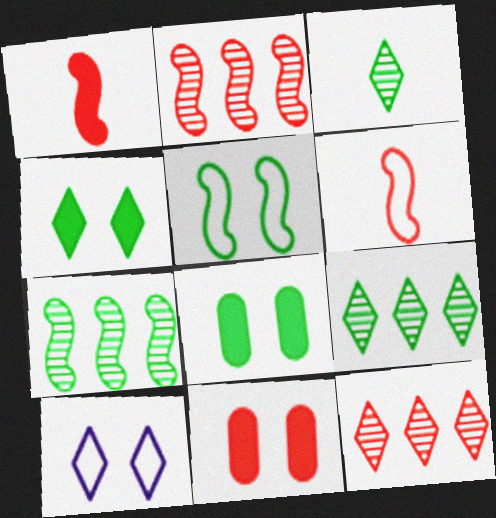[[6, 11, 12]]